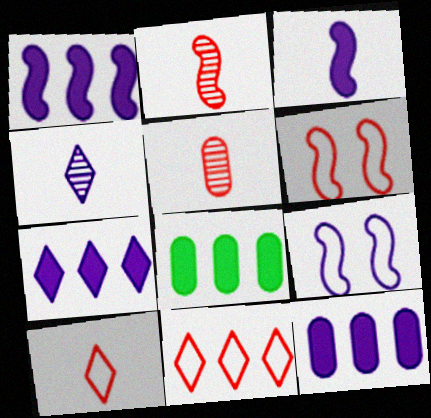[[1, 7, 12], 
[4, 6, 8], 
[4, 9, 12]]